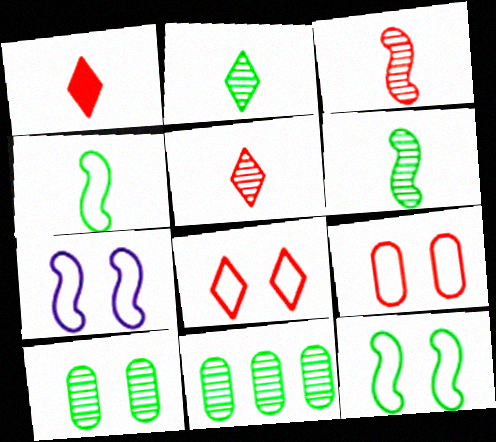[[1, 7, 11]]